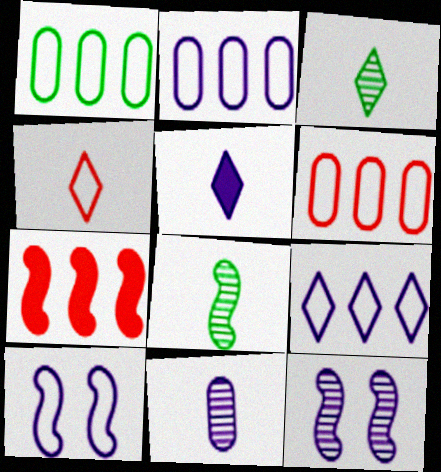[[1, 2, 6], 
[1, 4, 10], 
[2, 5, 12], 
[3, 4, 5], 
[7, 8, 10]]